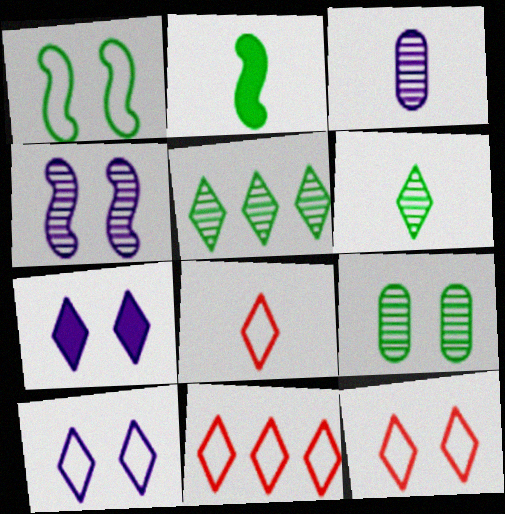[[2, 3, 8], 
[5, 7, 8], 
[6, 7, 11], 
[8, 11, 12]]